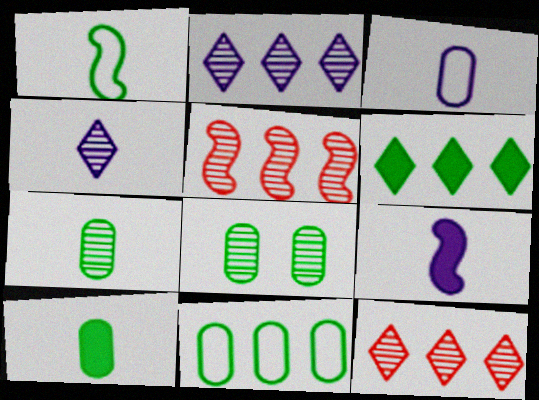[[1, 6, 8], 
[3, 4, 9], 
[4, 5, 8], 
[8, 10, 11]]